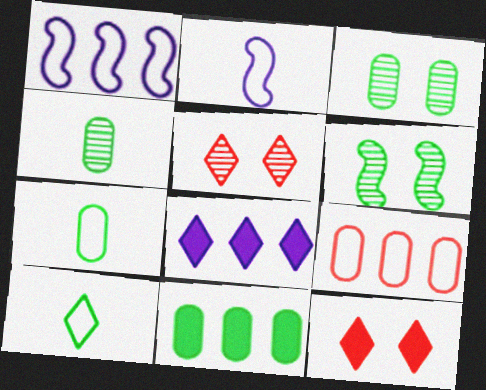[[1, 4, 12], 
[2, 5, 11], 
[3, 7, 11], 
[5, 8, 10], 
[6, 10, 11]]